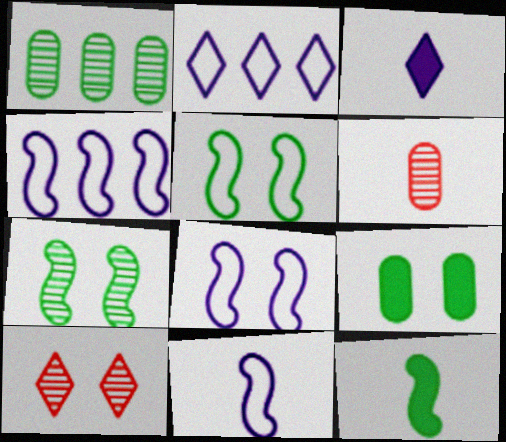[[4, 8, 11], 
[8, 9, 10]]